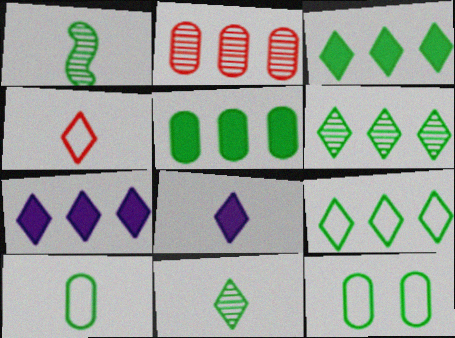[[1, 3, 12], 
[3, 6, 9], 
[4, 8, 11]]